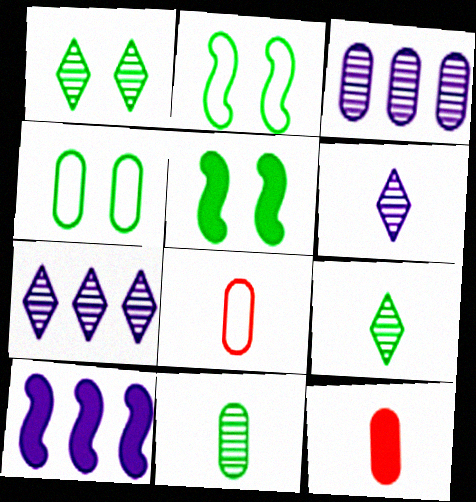[[1, 4, 5], 
[1, 8, 10], 
[2, 7, 12], 
[3, 4, 12], 
[5, 7, 8]]